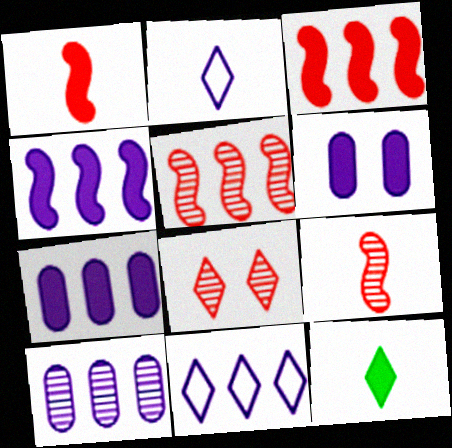[[3, 6, 12], 
[4, 10, 11], 
[8, 11, 12]]